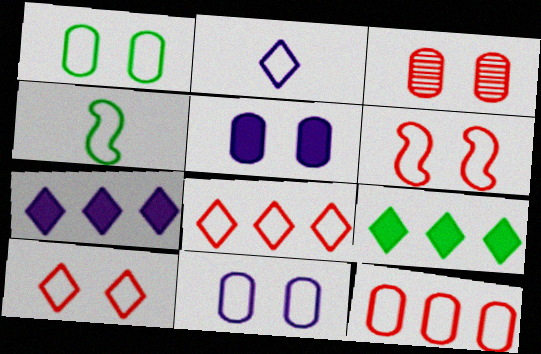[[1, 3, 5], 
[3, 4, 7], 
[4, 8, 11]]